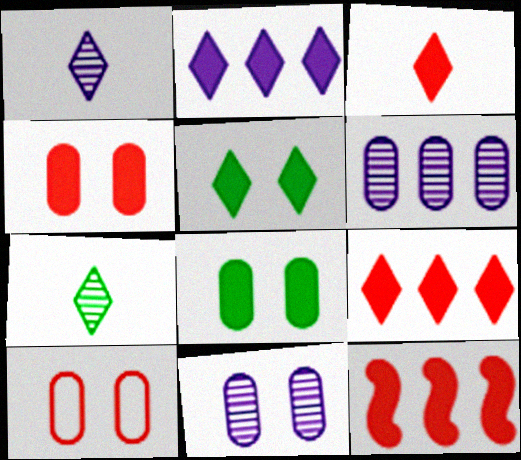[[2, 3, 5], 
[3, 4, 12], 
[8, 10, 11]]